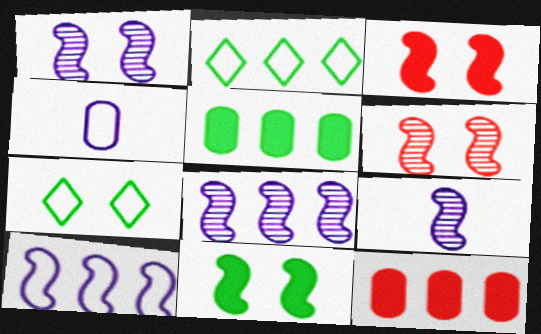[[1, 8, 9], 
[2, 8, 12], 
[7, 9, 12]]